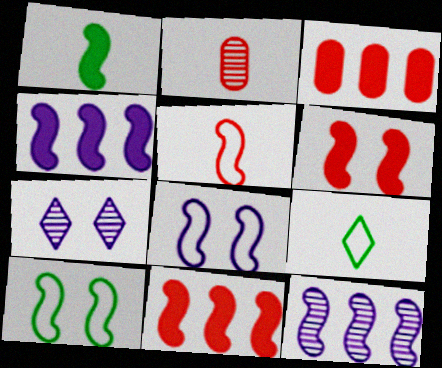[[1, 4, 6]]